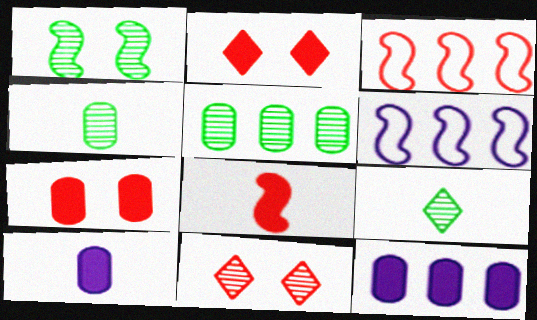[[1, 5, 9], 
[1, 6, 8], 
[2, 4, 6], 
[6, 7, 9]]